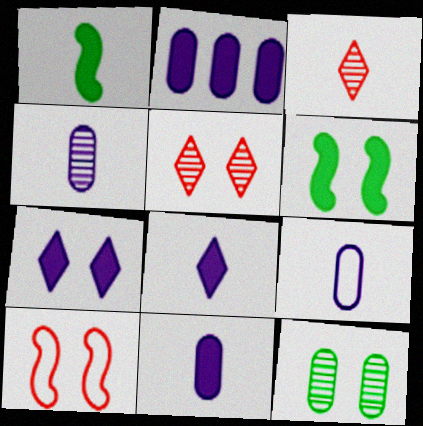[[1, 3, 9], 
[4, 9, 11], 
[7, 10, 12]]